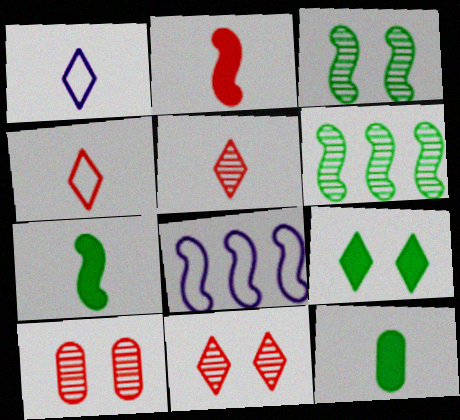[[2, 3, 8], 
[8, 11, 12]]